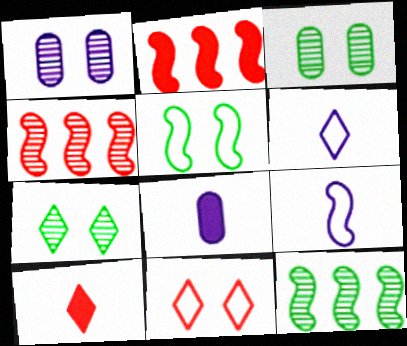[[2, 3, 6], 
[8, 11, 12]]